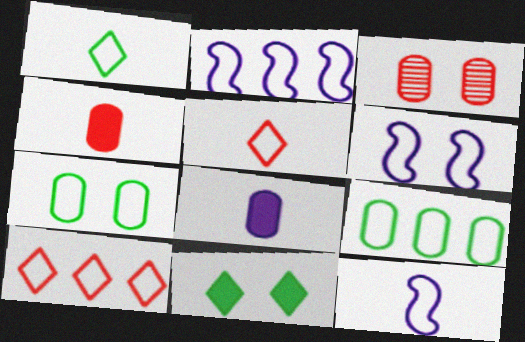[[2, 5, 7], 
[2, 6, 12], 
[2, 9, 10], 
[3, 6, 11], 
[3, 8, 9], 
[5, 6, 9], 
[7, 10, 12]]